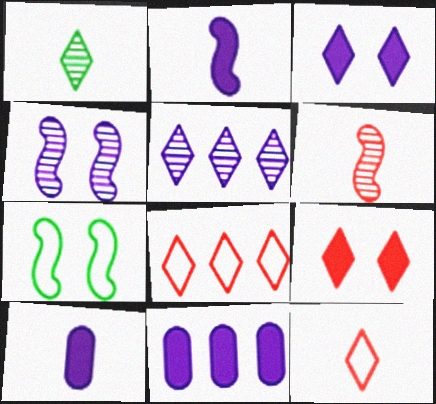[[1, 3, 8], 
[2, 3, 11]]